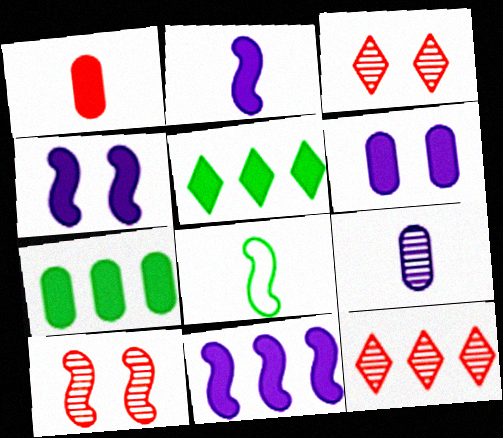[[1, 4, 5], 
[1, 6, 7], 
[2, 4, 11], 
[6, 8, 12], 
[8, 10, 11]]